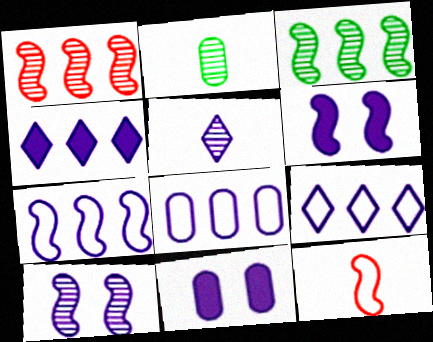[[3, 6, 12], 
[5, 6, 8], 
[5, 7, 11], 
[7, 8, 9]]